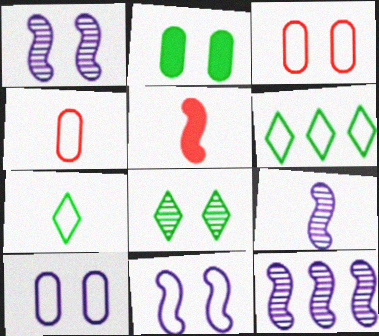[[1, 9, 12], 
[4, 6, 11]]